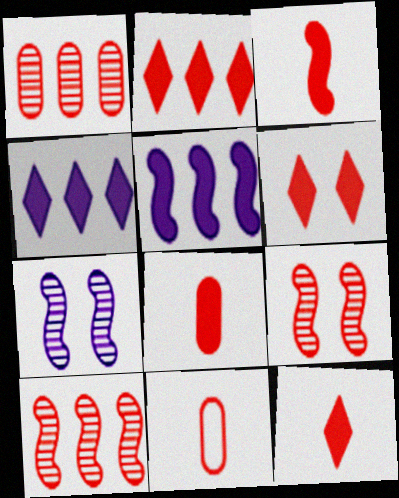[[2, 6, 12], 
[2, 9, 11], 
[3, 8, 12], 
[6, 10, 11]]